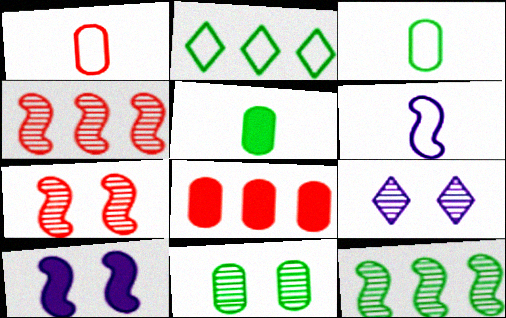[[7, 9, 11]]